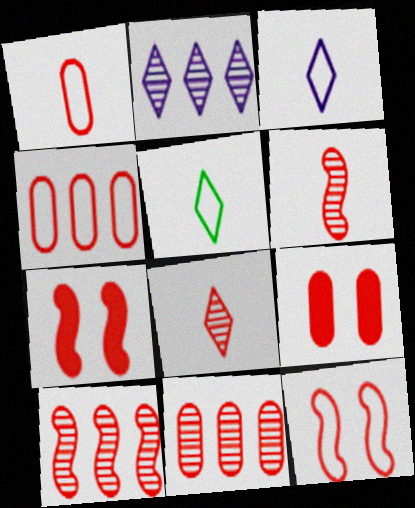[[1, 9, 11], 
[4, 7, 8]]